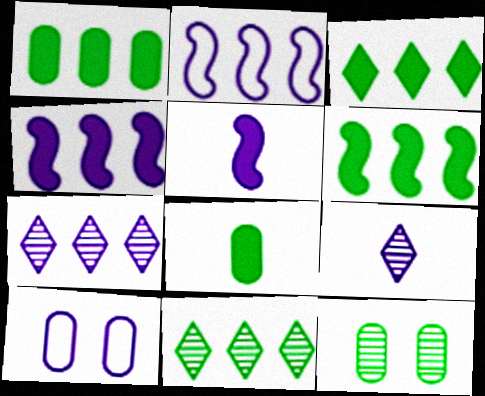[[1, 3, 6], 
[4, 9, 10], 
[5, 7, 10]]